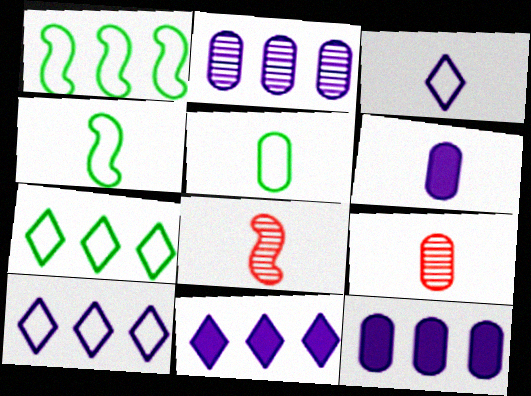[[5, 6, 9]]